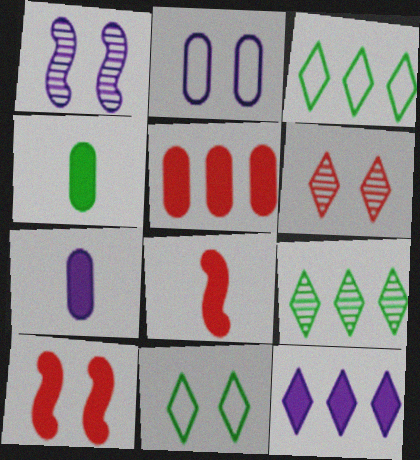[[2, 8, 9], 
[4, 10, 12]]